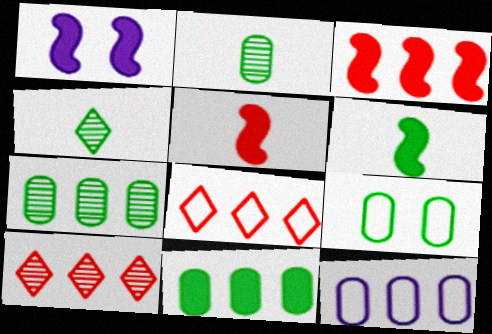[[1, 2, 8], 
[1, 3, 6], 
[2, 9, 11]]